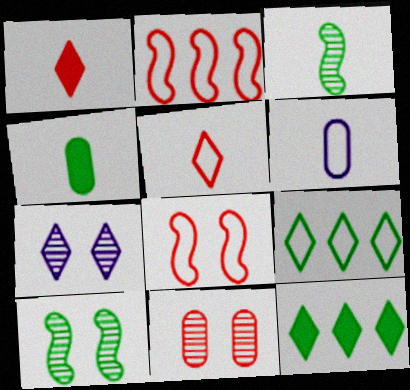[[1, 2, 11], 
[1, 3, 6], 
[1, 7, 9], 
[2, 4, 7], 
[4, 9, 10], 
[5, 7, 12], 
[6, 8, 9], 
[7, 10, 11]]